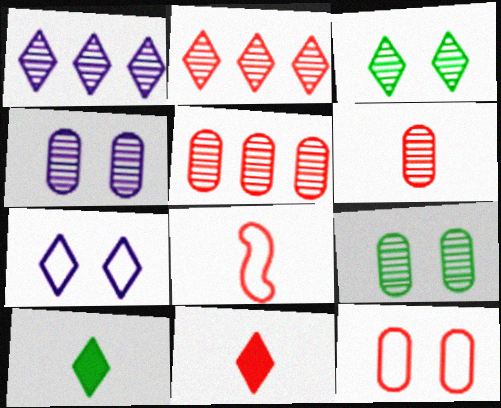[[2, 7, 10], 
[6, 8, 11]]